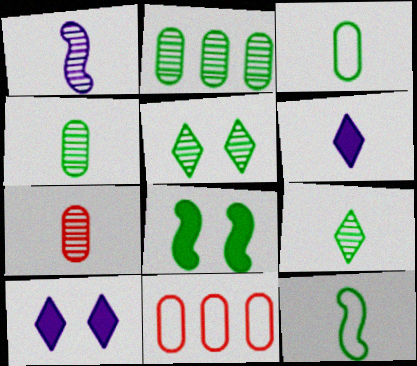[[1, 7, 9], 
[6, 7, 12]]